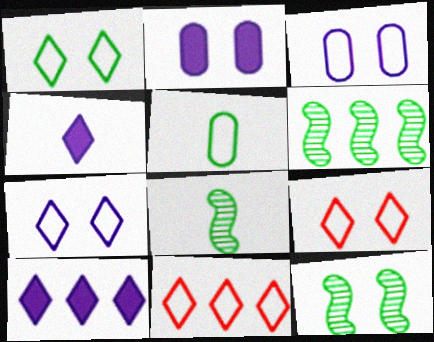[[1, 7, 9], 
[2, 8, 11], 
[2, 9, 12], 
[6, 8, 12]]